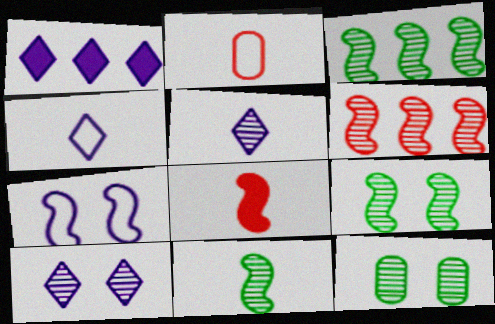[[1, 2, 9], 
[1, 4, 10], 
[3, 7, 8], 
[3, 9, 11], 
[5, 6, 12]]